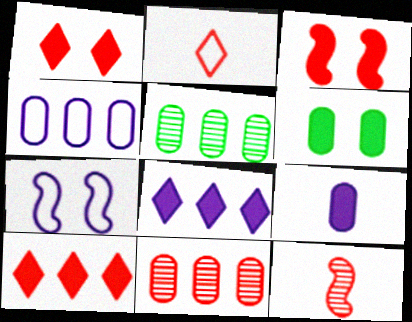[[2, 3, 11]]